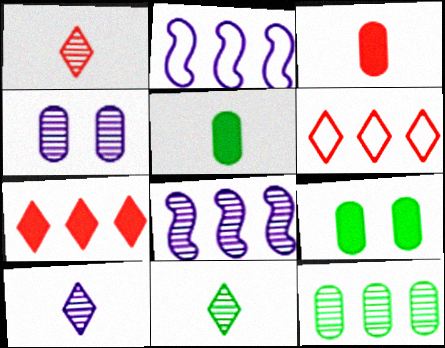[[1, 2, 9], 
[1, 10, 11], 
[2, 7, 12], 
[4, 8, 10]]